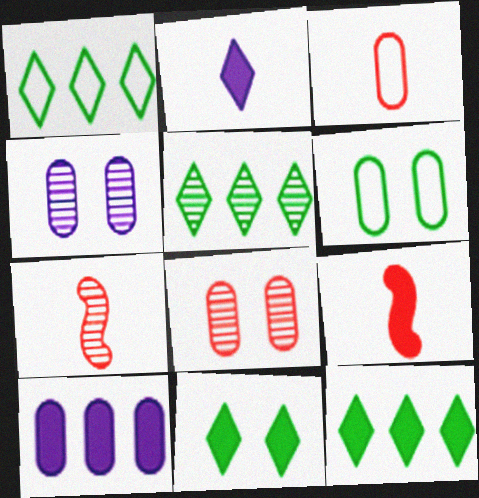[[1, 4, 9], 
[1, 5, 12], 
[4, 5, 7], 
[9, 10, 11]]